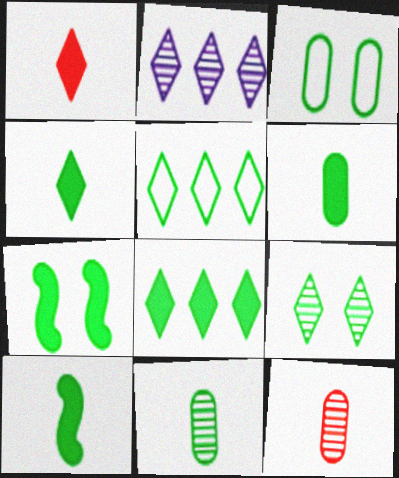[[3, 7, 9], 
[4, 5, 9], 
[4, 6, 10], 
[5, 7, 11], 
[6, 7, 8]]